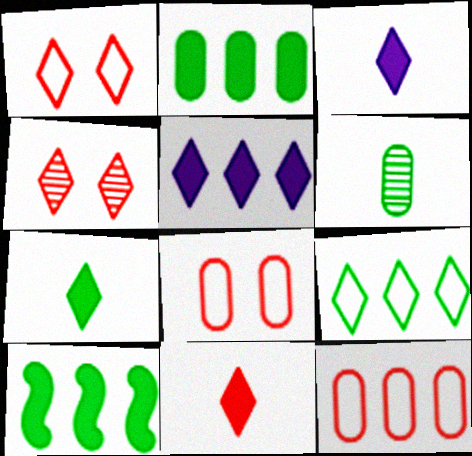[[3, 4, 9], 
[3, 7, 11]]